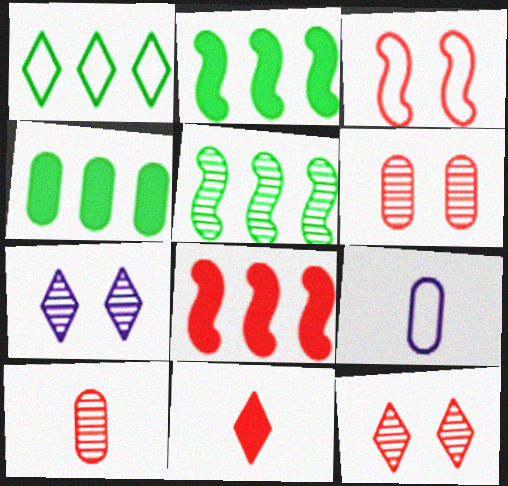[[1, 3, 9], 
[1, 4, 5], 
[1, 7, 11], 
[2, 9, 12], 
[4, 6, 9], 
[5, 7, 10]]